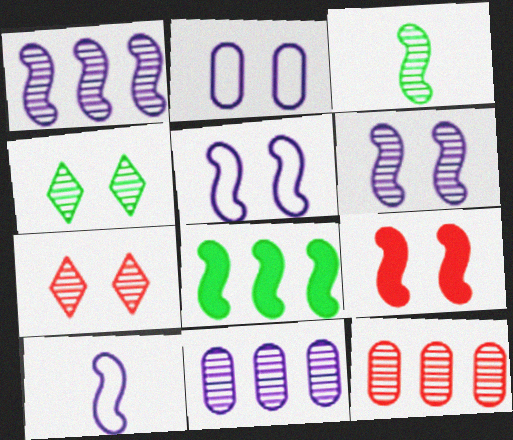[[2, 4, 9], 
[3, 7, 11]]